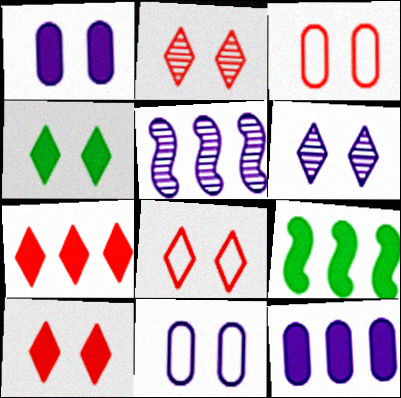[[2, 8, 10], 
[4, 6, 8], 
[7, 9, 12]]